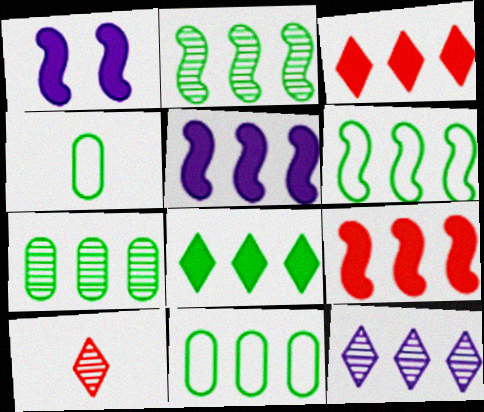[[1, 10, 11], 
[2, 8, 11], 
[6, 7, 8], 
[9, 11, 12]]